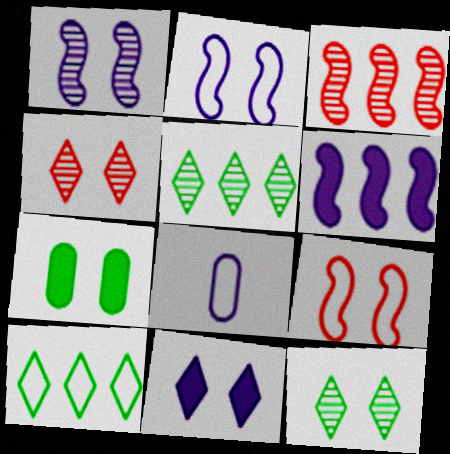[[2, 4, 7], 
[8, 9, 10]]